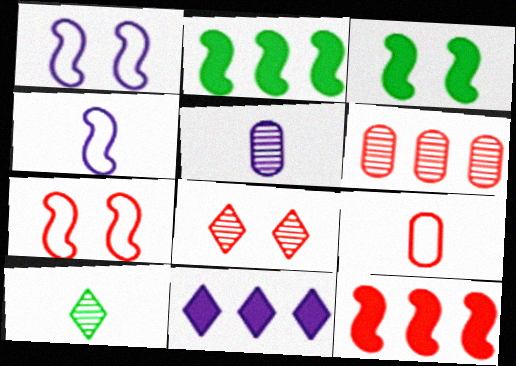[[1, 5, 11], 
[8, 9, 12]]